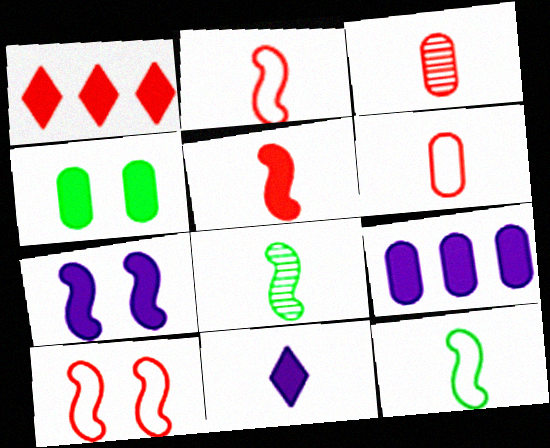[[1, 3, 10], 
[3, 11, 12], 
[6, 8, 11], 
[7, 9, 11]]